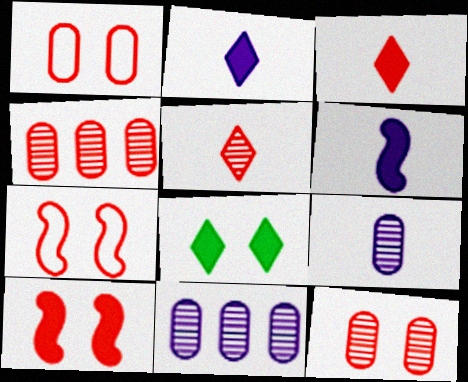[[3, 4, 7]]